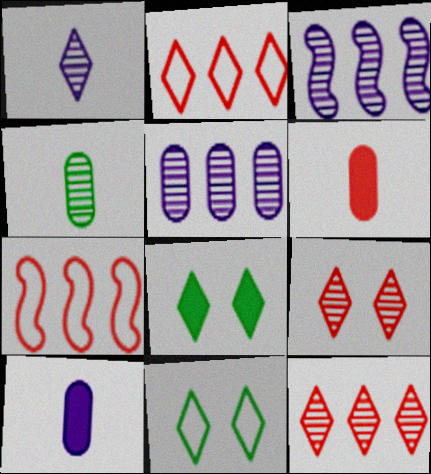[[1, 2, 8], 
[3, 4, 9], 
[3, 6, 11], 
[6, 7, 9]]